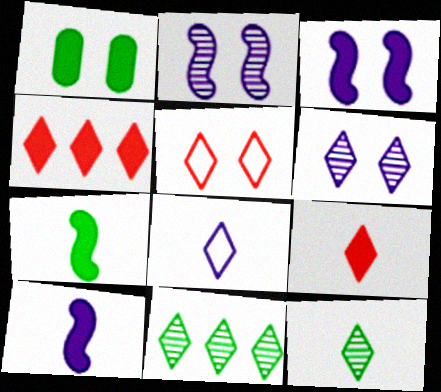[[1, 2, 5], 
[1, 4, 10], 
[8, 9, 12]]